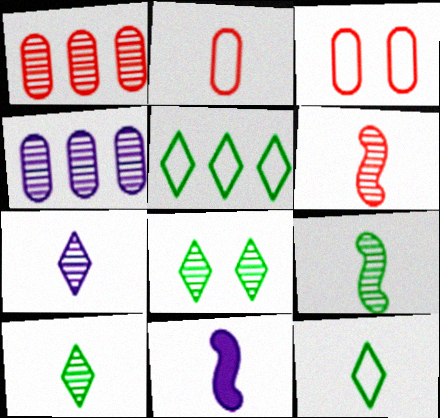[[2, 10, 11], 
[4, 6, 8]]